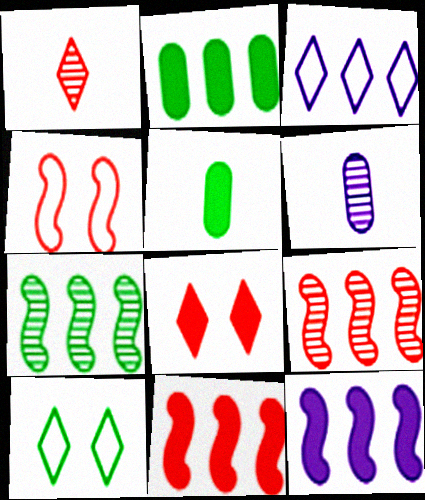[[2, 3, 9], 
[5, 7, 10], 
[5, 8, 12], 
[6, 10, 11]]